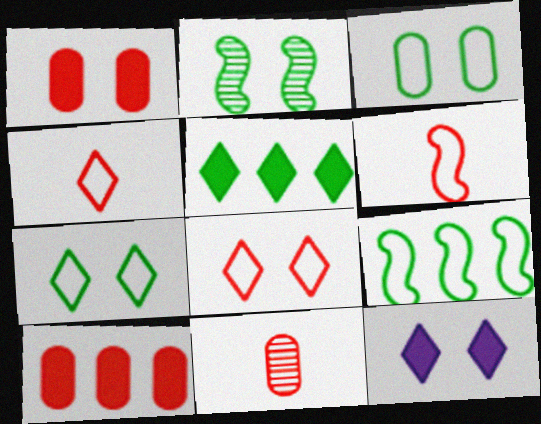[[9, 11, 12]]